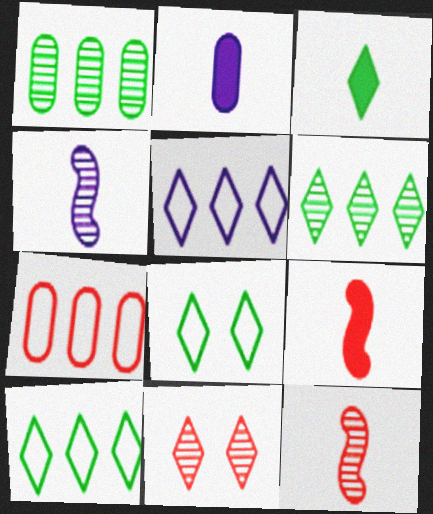[[1, 4, 11], 
[2, 3, 9], 
[3, 5, 11], 
[3, 6, 8], 
[7, 9, 11]]